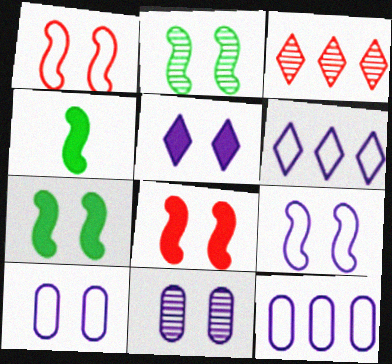[[2, 8, 9], 
[3, 4, 10], 
[5, 9, 11]]